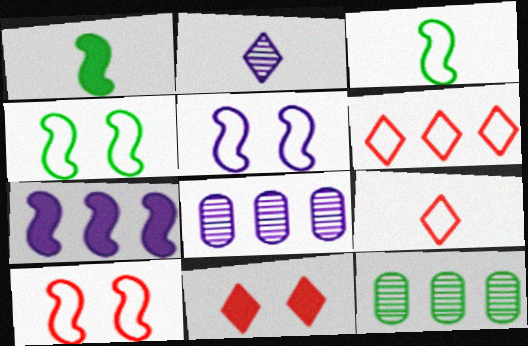[[3, 8, 11], 
[4, 5, 10], 
[6, 7, 12]]